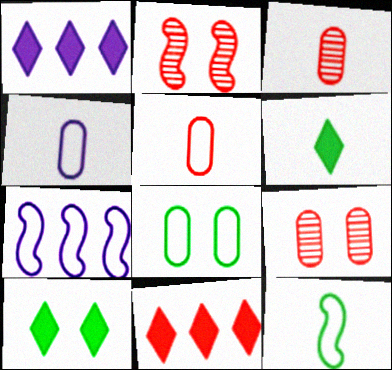[[1, 9, 12], 
[2, 5, 11], 
[3, 7, 10], 
[6, 7, 9]]